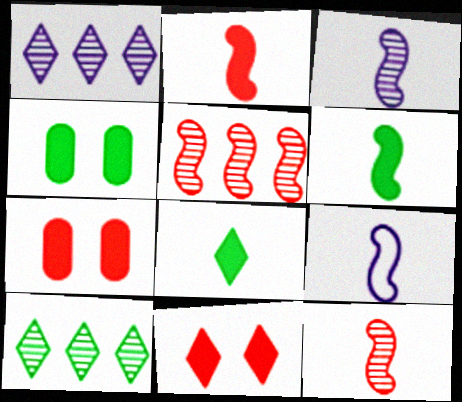[[6, 9, 12], 
[7, 9, 10]]